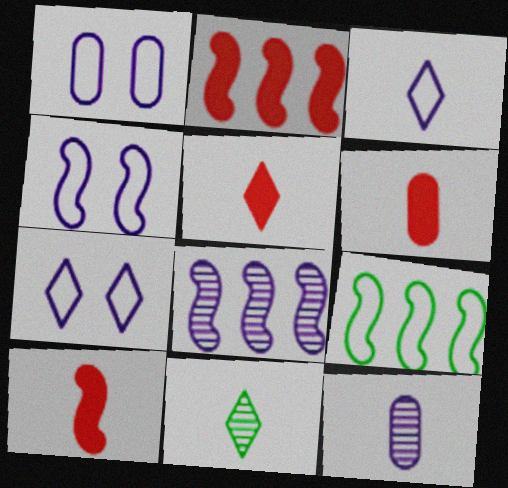[[1, 2, 11], 
[1, 4, 7], 
[2, 8, 9], 
[3, 5, 11], 
[5, 6, 10]]